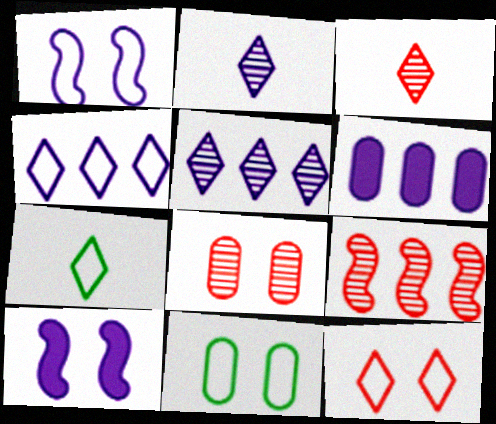[[1, 2, 6], 
[1, 11, 12], 
[3, 8, 9], 
[4, 7, 12]]